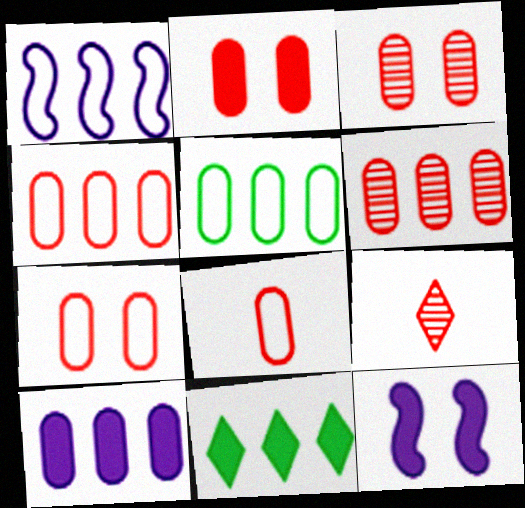[[1, 6, 11], 
[2, 3, 7], 
[2, 6, 8], 
[4, 7, 8], 
[5, 6, 10], 
[5, 9, 12]]